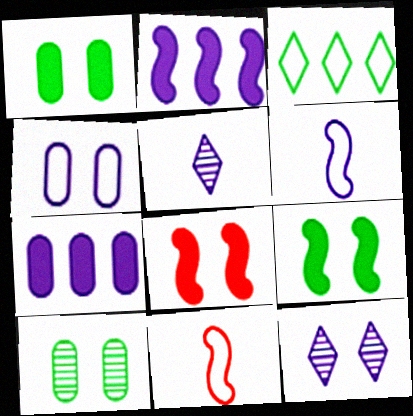[[2, 4, 5], 
[3, 4, 11], 
[6, 7, 12]]